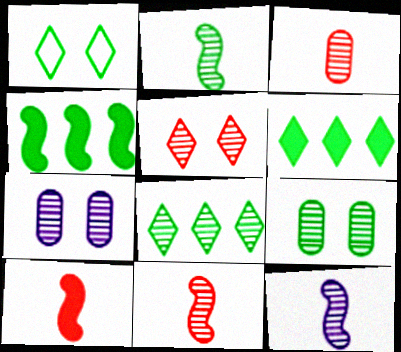[[2, 8, 9], 
[2, 11, 12], 
[7, 8, 11]]